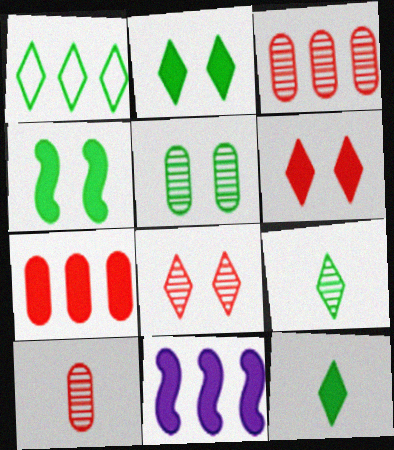[[1, 2, 9], 
[1, 3, 11]]